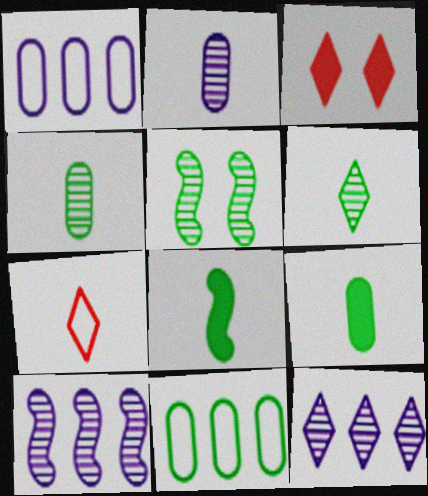[[2, 7, 8]]